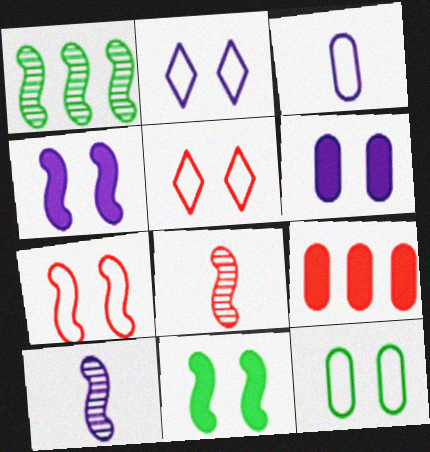[[2, 7, 12], 
[5, 8, 9]]